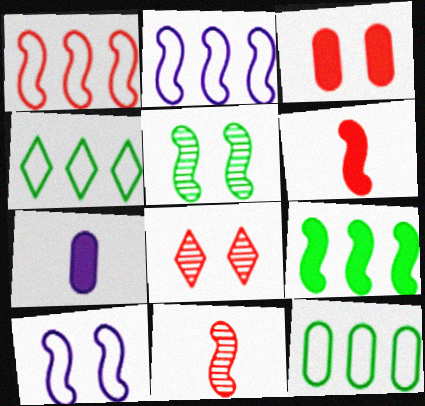[[2, 5, 6], 
[9, 10, 11]]